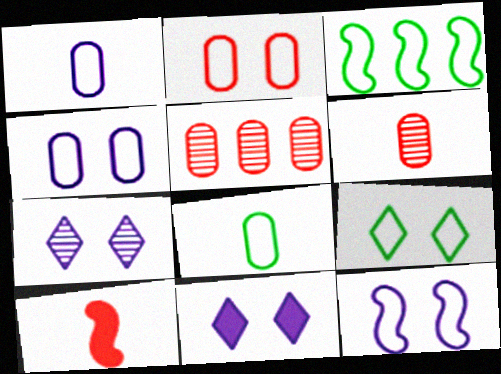[[2, 9, 12], 
[3, 6, 11], 
[3, 8, 9]]